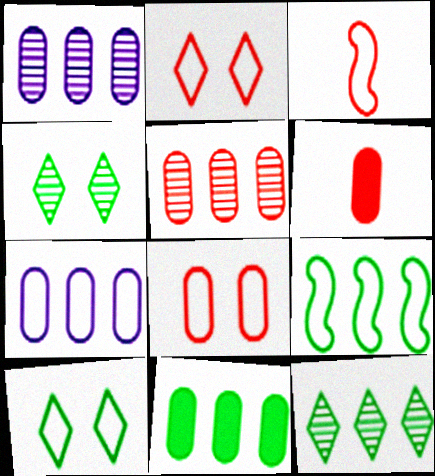[[3, 7, 10], 
[5, 6, 8], 
[5, 7, 11], 
[9, 11, 12]]